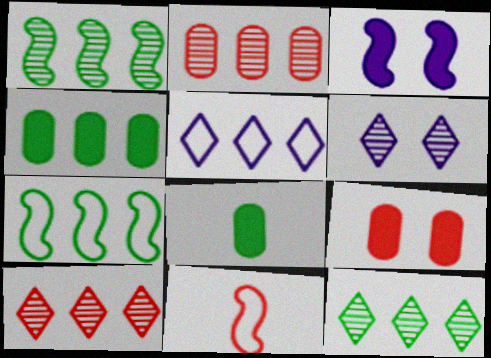[[1, 3, 11], 
[4, 6, 11], 
[4, 7, 12], 
[9, 10, 11]]